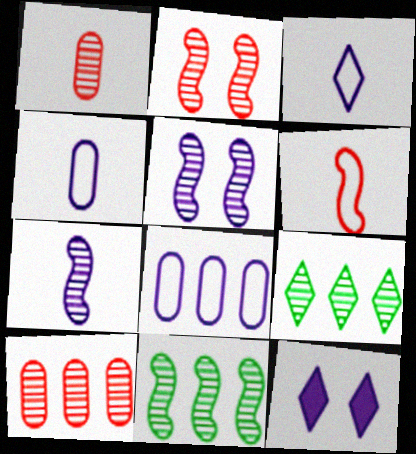[[1, 5, 9], 
[2, 7, 11], 
[7, 8, 12]]